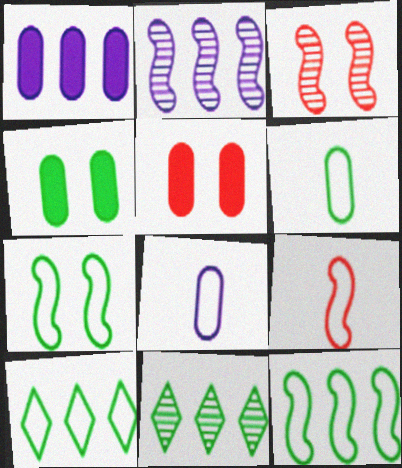[[6, 7, 10]]